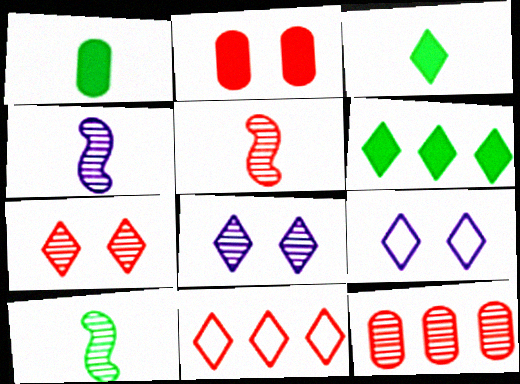[[2, 5, 11], 
[3, 8, 11], 
[4, 5, 10], 
[5, 7, 12], 
[8, 10, 12]]